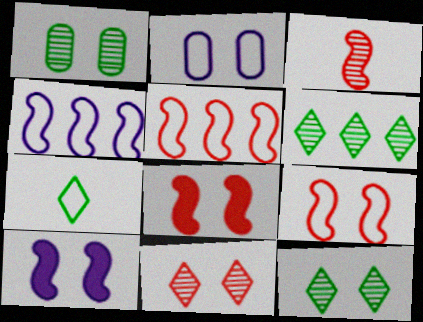[[2, 5, 7], 
[2, 8, 12], 
[3, 5, 8]]